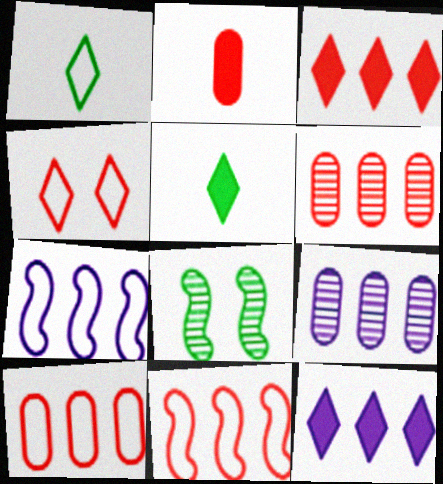[[3, 6, 11], 
[7, 9, 12]]